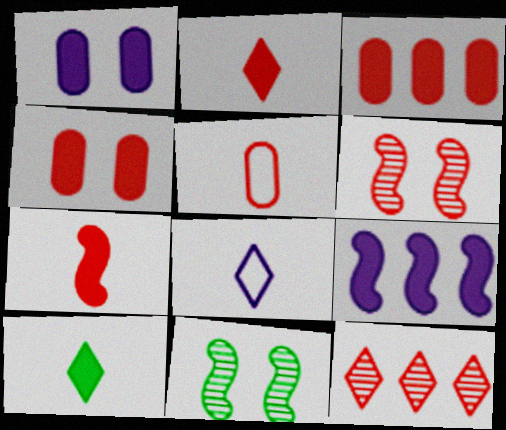[[3, 8, 11], 
[4, 9, 10]]